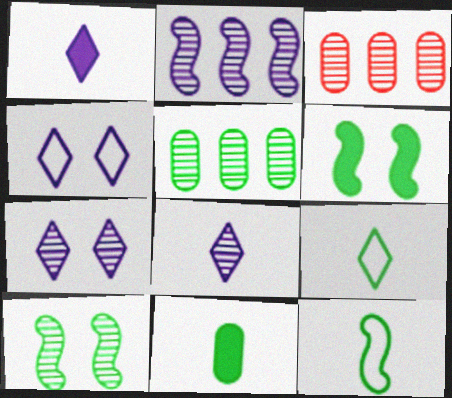[[3, 8, 10], 
[5, 6, 9]]